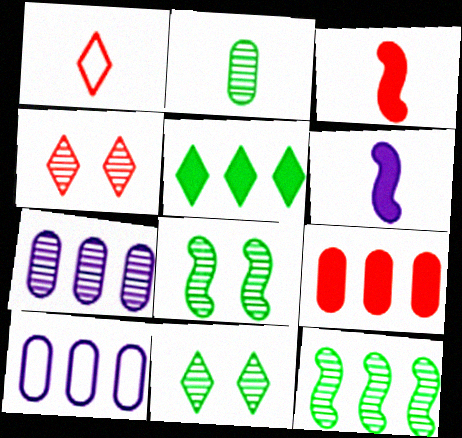[[1, 2, 6], 
[2, 11, 12], 
[3, 10, 11]]